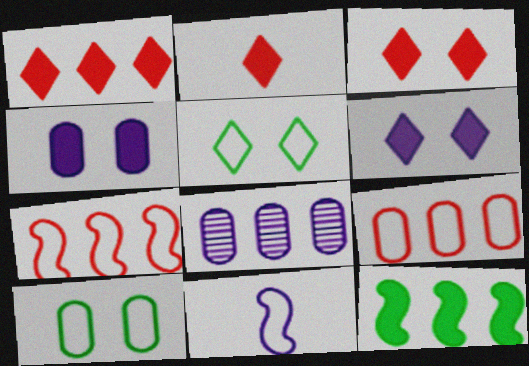[[1, 2, 3], 
[2, 4, 12], 
[5, 9, 11], 
[6, 8, 11]]